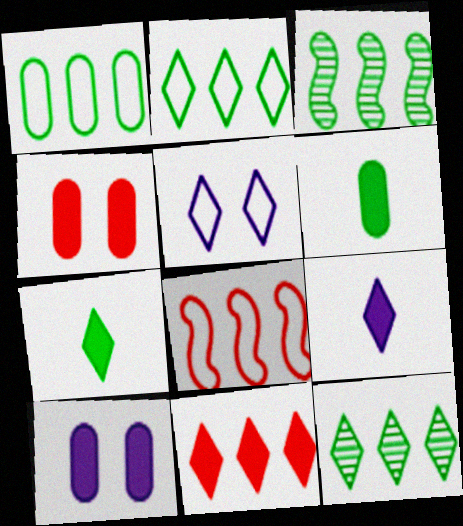[]